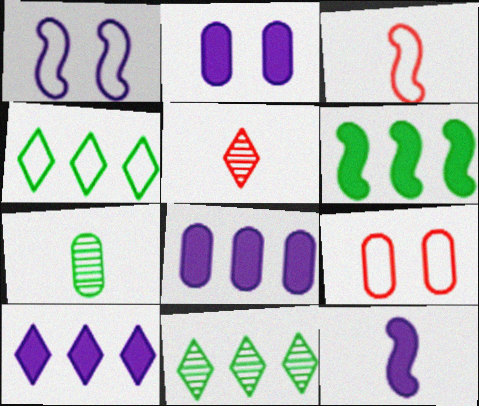[[2, 3, 11], 
[2, 10, 12], 
[7, 8, 9], 
[9, 11, 12]]